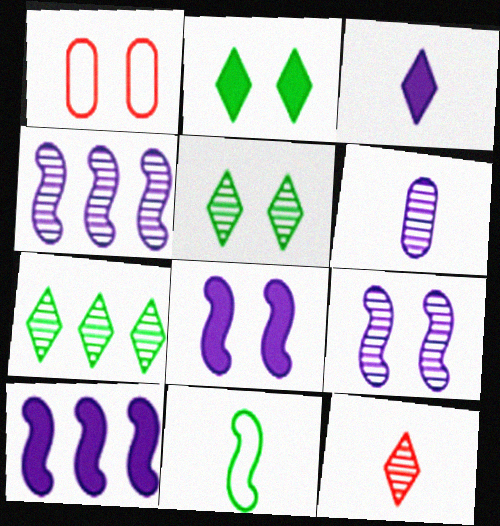[[1, 2, 9], 
[1, 5, 8]]